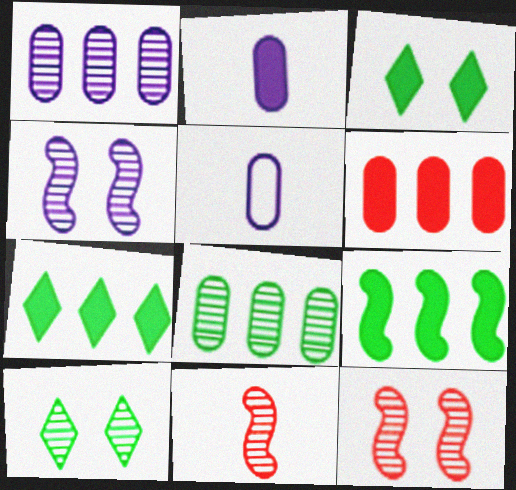[[1, 10, 11], 
[5, 7, 12]]